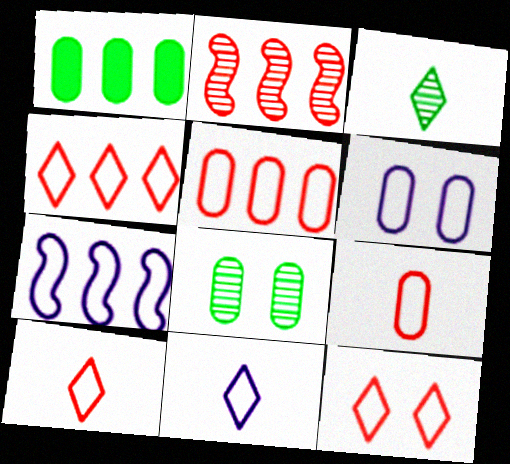[[4, 10, 12], 
[6, 7, 11]]